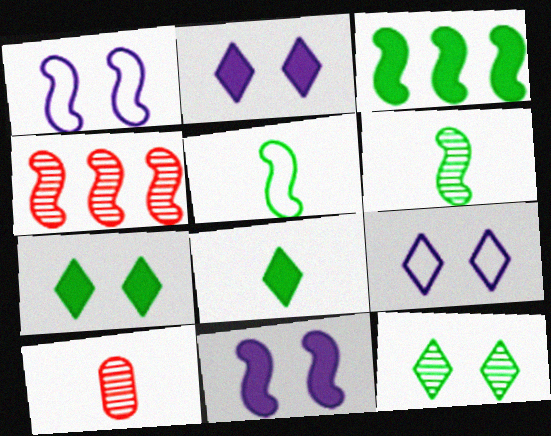[[3, 9, 10], 
[4, 5, 11]]